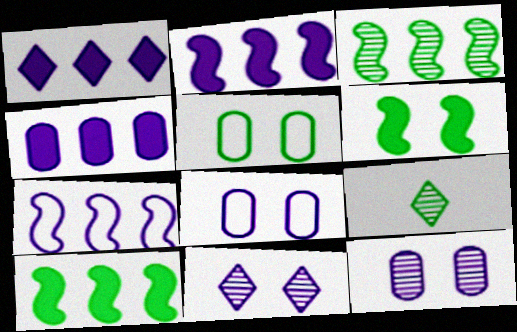[[1, 2, 4], 
[5, 9, 10]]